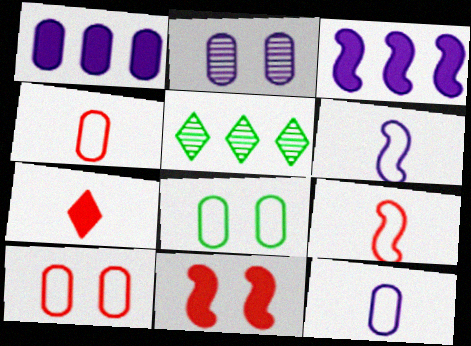[[1, 2, 12], 
[5, 11, 12]]